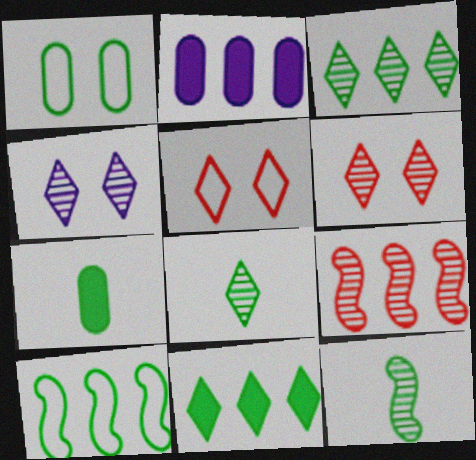[[1, 11, 12], 
[2, 5, 12]]